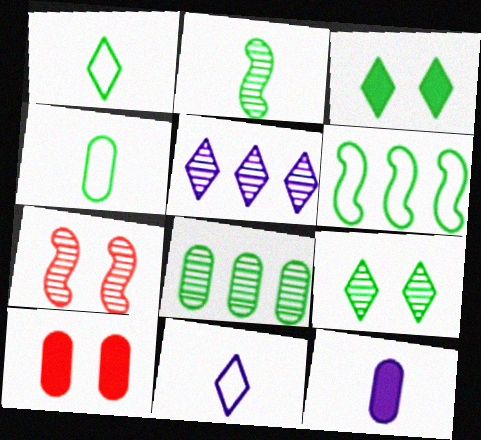[[2, 8, 9]]